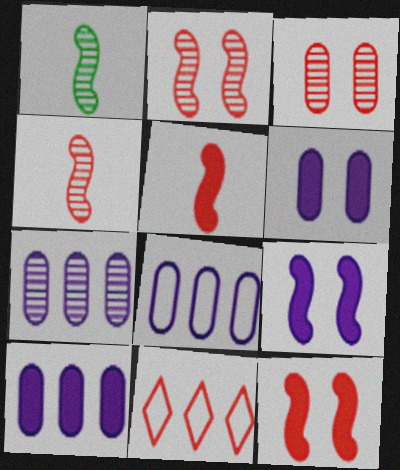[[1, 6, 11], 
[3, 5, 11], 
[7, 8, 10]]